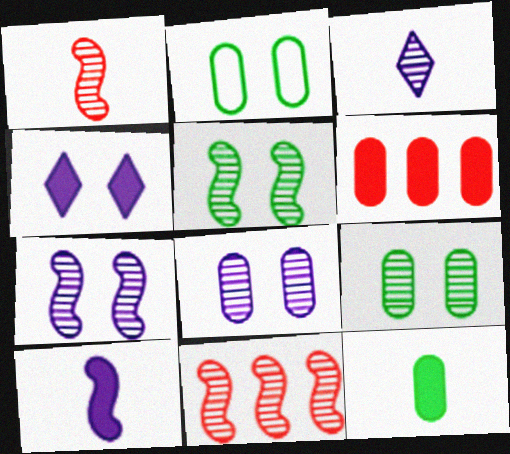[[3, 9, 11]]